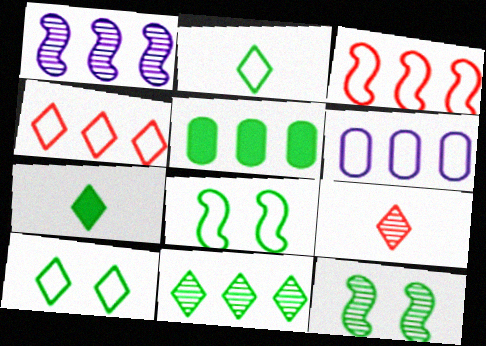[[1, 4, 5], 
[2, 5, 12], 
[7, 10, 11]]